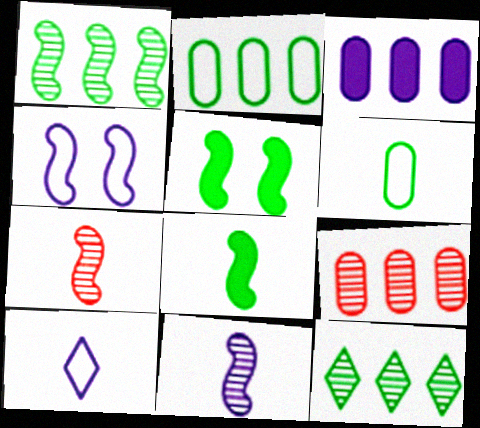[[2, 3, 9], 
[5, 6, 12], 
[5, 9, 10]]